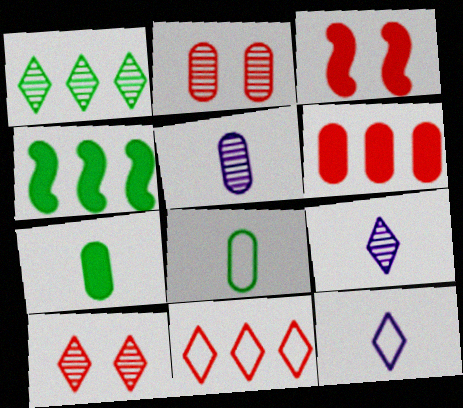[[1, 9, 10], 
[2, 4, 12]]